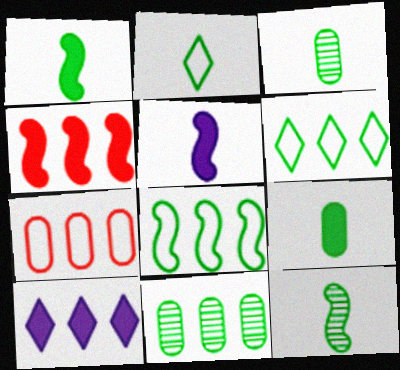[[1, 2, 3], 
[2, 9, 12]]